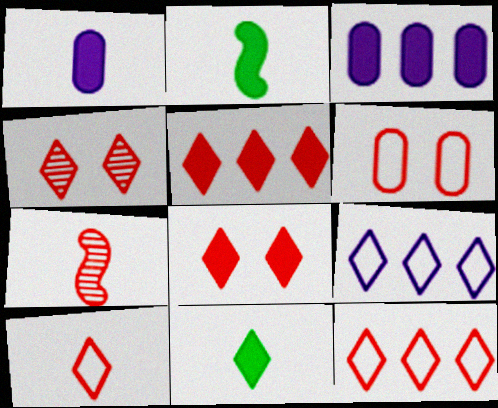[[2, 3, 8], 
[4, 5, 10], 
[4, 9, 11], 
[5, 6, 7]]